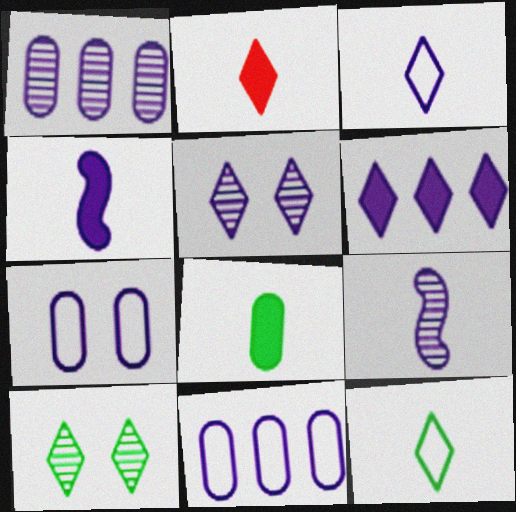[[1, 5, 9], 
[2, 4, 8], 
[3, 5, 6], 
[4, 5, 11], 
[6, 7, 9]]